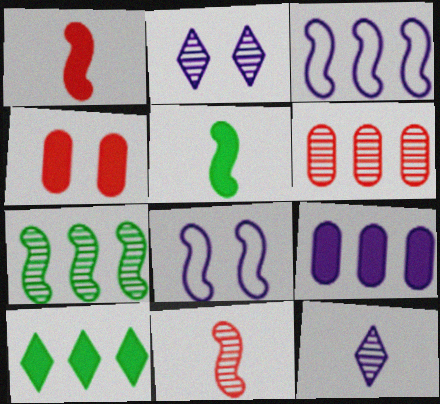[[1, 7, 8], 
[3, 6, 10], 
[8, 9, 12]]